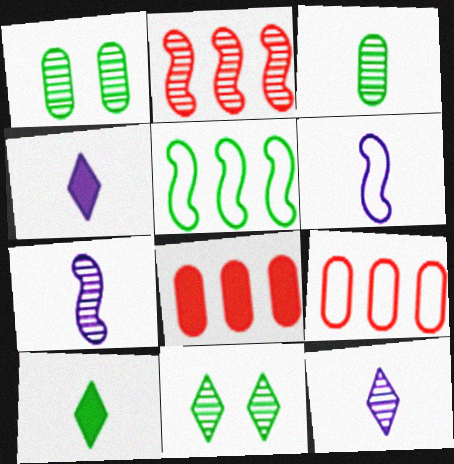[[1, 2, 12], 
[1, 5, 10], 
[6, 8, 11]]